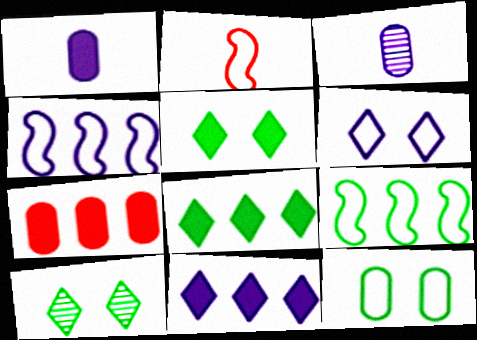[[3, 7, 12]]